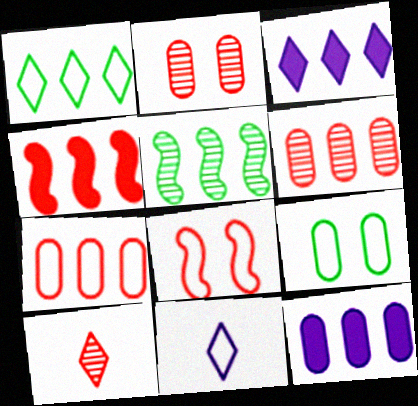[[3, 5, 7]]